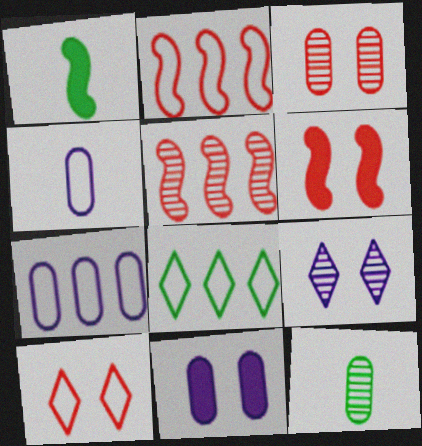[[2, 7, 8], 
[3, 6, 10], 
[5, 9, 12]]